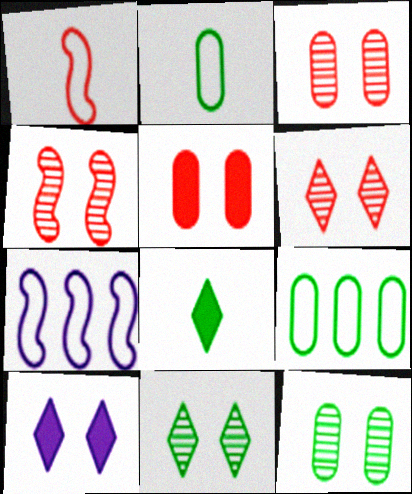[[3, 4, 6], 
[3, 7, 8]]